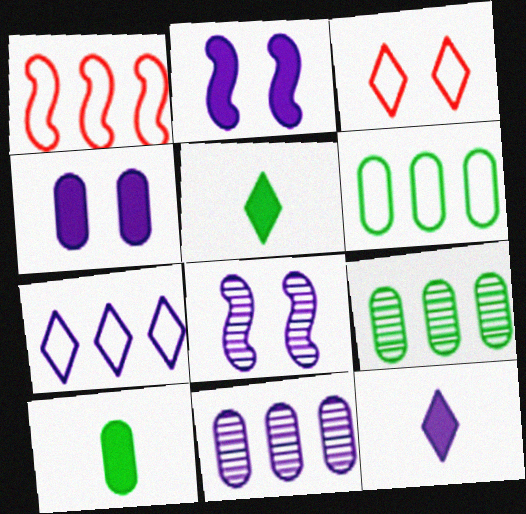[[1, 6, 7]]